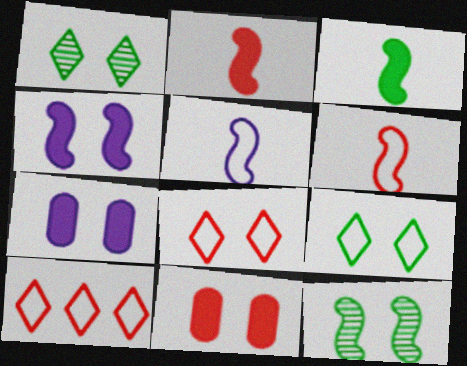[[7, 8, 12]]